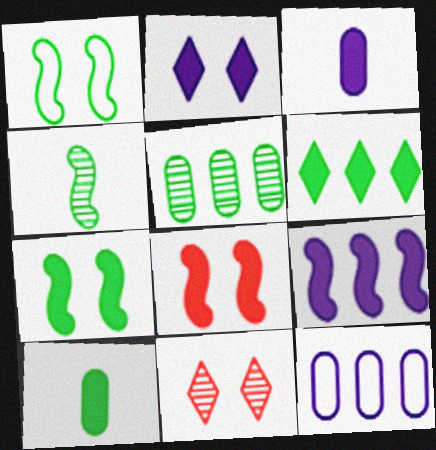[[2, 3, 9], 
[3, 6, 8], 
[6, 7, 10]]